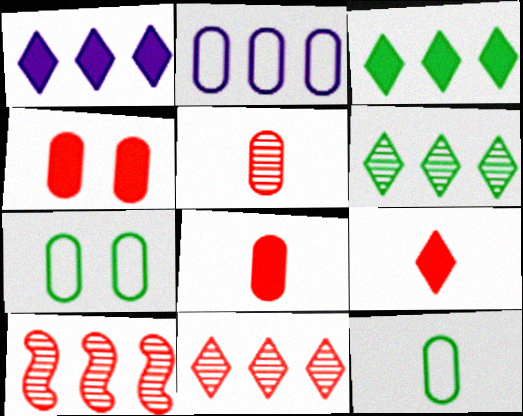[[2, 3, 10]]